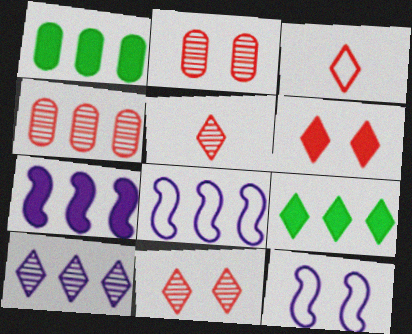[[1, 5, 12], 
[4, 8, 9]]